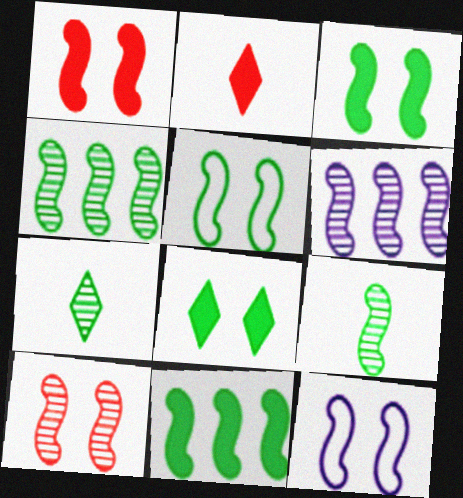[[3, 10, 12], 
[5, 9, 11], 
[6, 9, 10]]